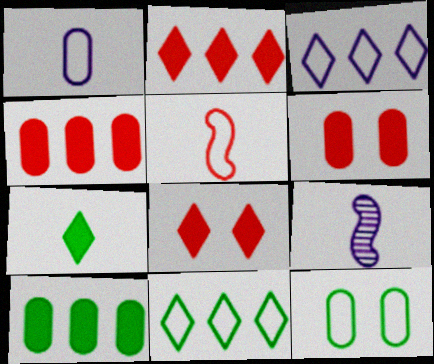[[2, 9, 12], 
[3, 5, 12], 
[6, 9, 11]]